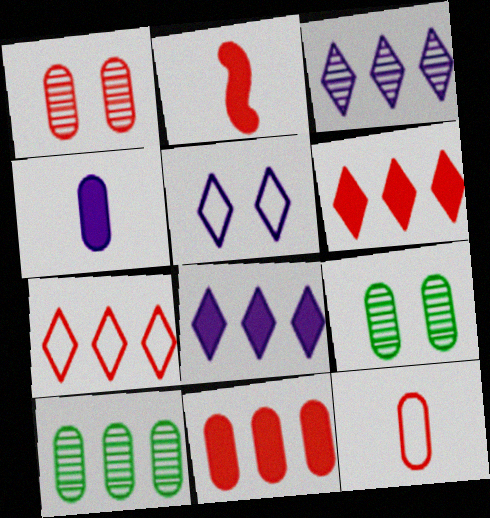[[1, 2, 7], 
[1, 11, 12], 
[2, 5, 10]]